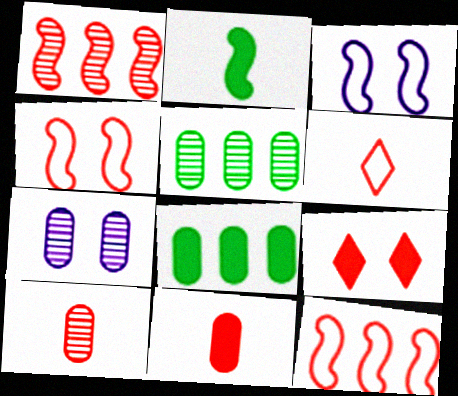[[1, 2, 3], 
[5, 7, 10], 
[9, 10, 12]]